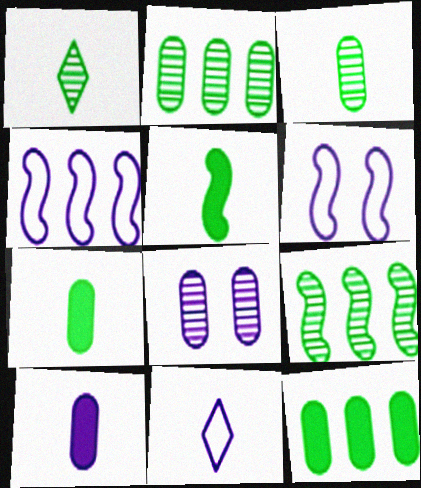[]